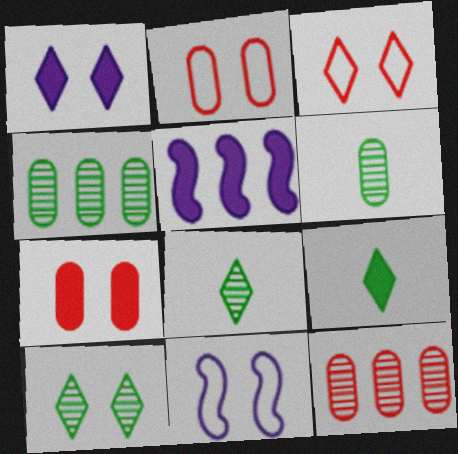[[1, 3, 10], 
[2, 5, 8], 
[3, 5, 6], 
[5, 7, 9], 
[7, 10, 11], 
[9, 11, 12]]